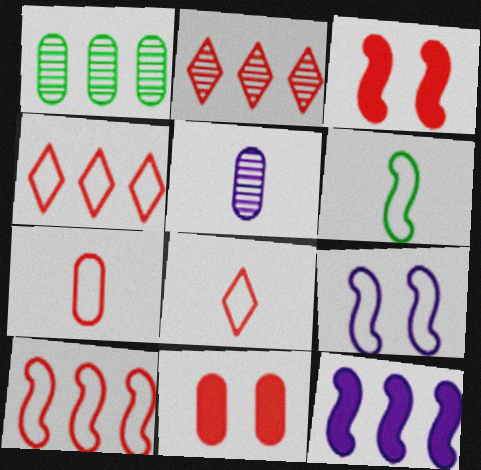[[1, 4, 12], 
[2, 3, 7], 
[6, 9, 10]]